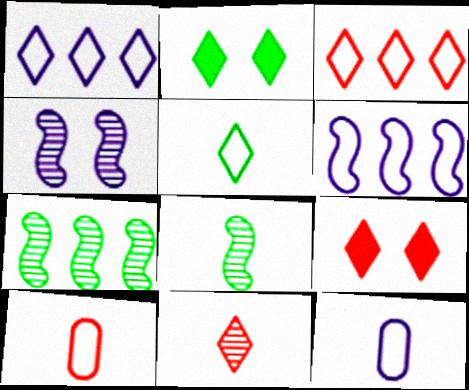[[1, 2, 11], 
[3, 9, 11], 
[7, 9, 12]]